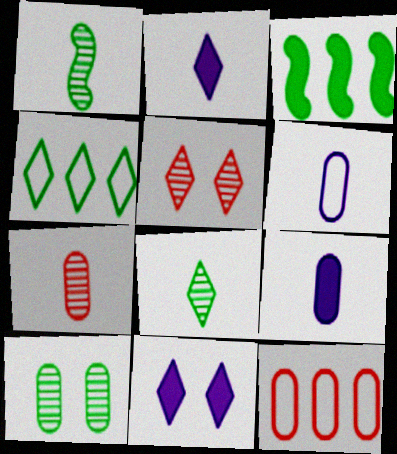[[1, 11, 12], 
[2, 4, 5], 
[3, 5, 6], 
[9, 10, 12]]